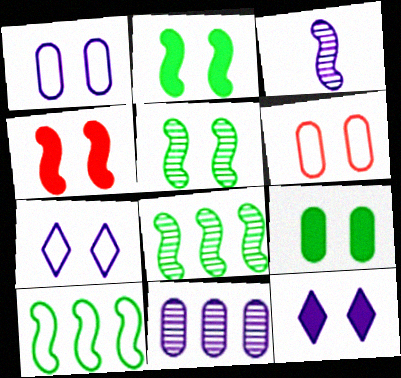[[3, 4, 10], 
[4, 9, 12], 
[5, 6, 12]]